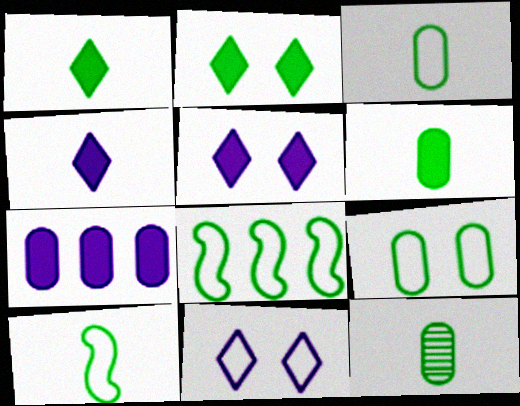[[1, 10, 12], 
[2, 8, 12], 
[3, 6, 12]]